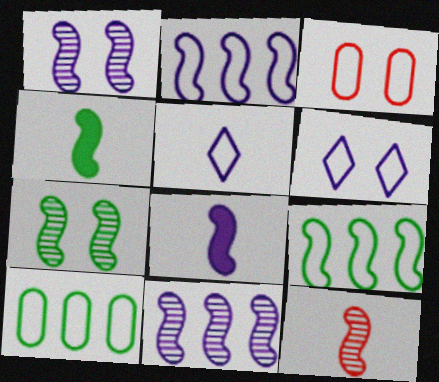[[1, 2, 8], 
[3, 5, 9], 
[4, 7, 9], 
[7, 11, 12]]